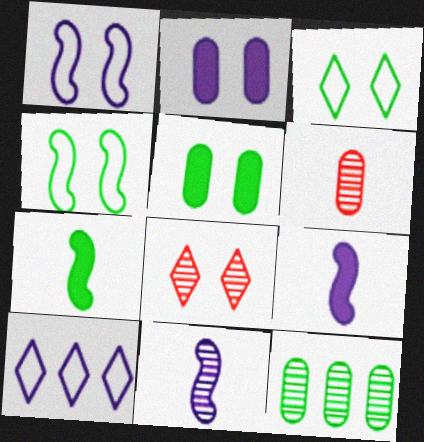[[1, 5, 8], 
[2, 4, 8], 
[2, 10, 11], 
[3, 7, 12], 
[8, 11, 12]]